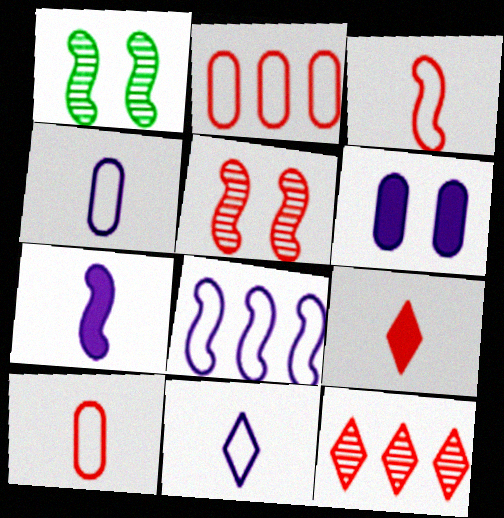[[2, 5, 9]]